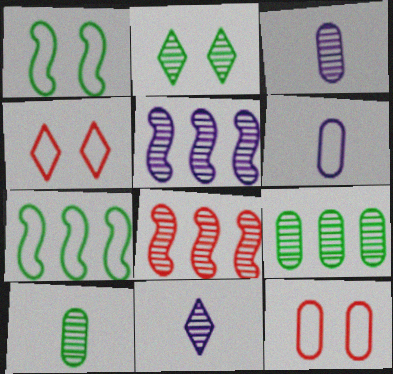[[2, 3, 8], 
[4, 6, 7]]